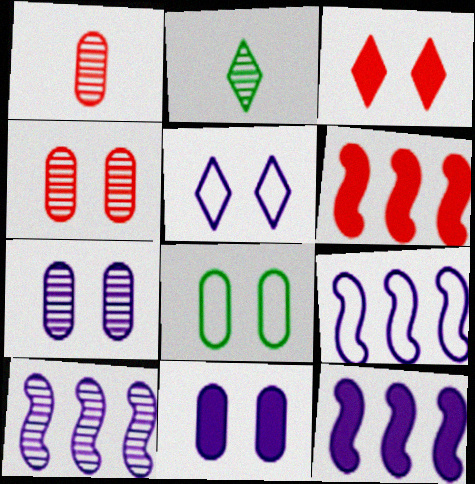[[2, 4, 10], 
[4, 8, 11], 
[9, 10, 12]]